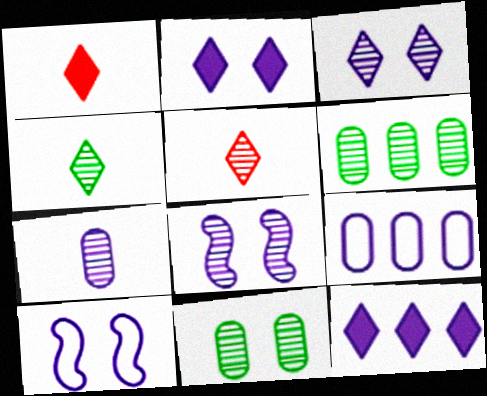[[1, 6, 10], 
[5, 6, 8], 
[7, 10, 12]]